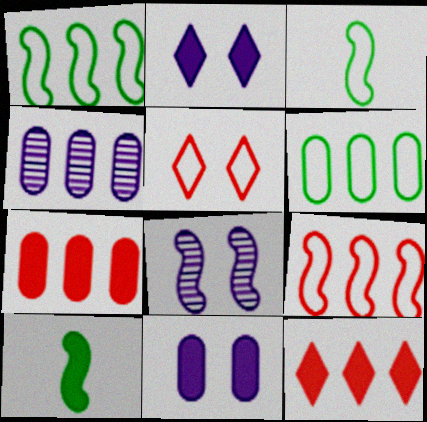[[1, 4, 12], 
[2, 7, 10], 
[4, 5, 10], 
[4, 6, 7], 
[8, 9, 10], 
[10, 11, 12]]